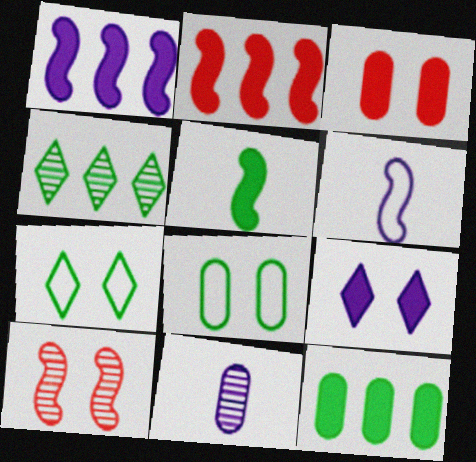[[2, 7, 11], 
[3, 4, 6], 
[4, 5, 8], 
[4, 10, 11], 
[8, 9, 10]]